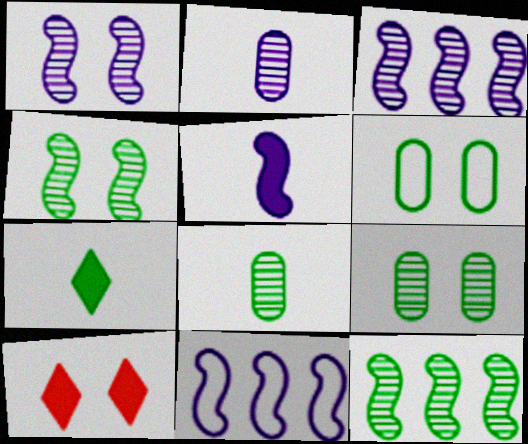[[1, 5, 11], 
[1, 6, 10], 
[6, 7, 12], 
[8, 10, 11]]